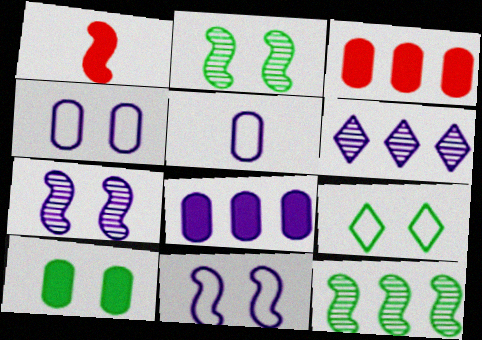[[1, 11, 12], 
[2, 9, 10]]